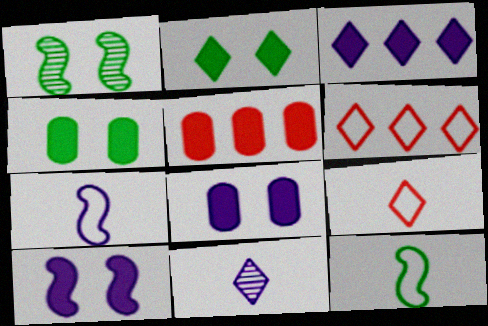[[2, 6, 11]]